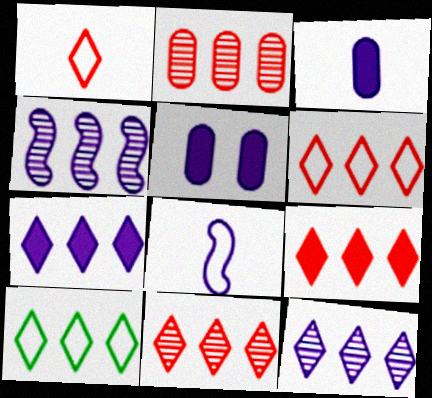[[5, 8, 12], 
[6, 9, 11], 
[7, 10, 11], 
[9, 10, 12]]